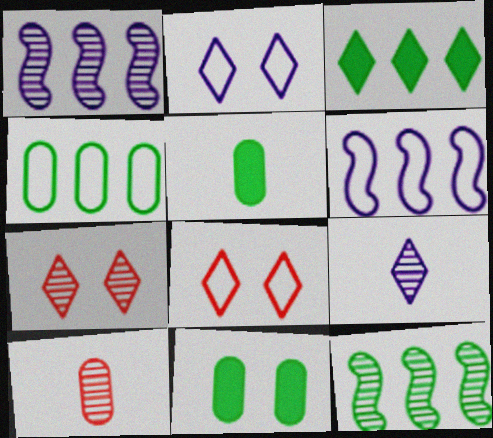[[1, 5, 8], 
[3, 4, 12], 
[3, 8, 9], 
[5, 6, 7]]